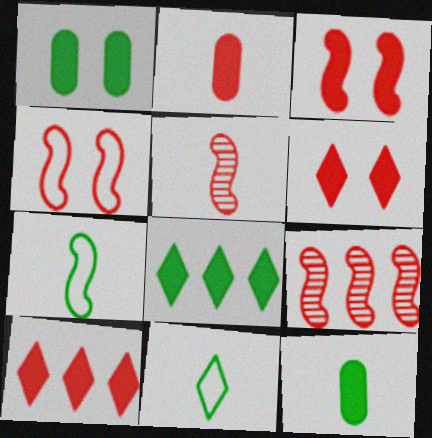[[2, 3, 10]]